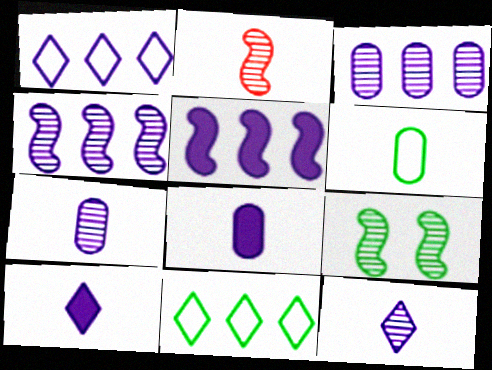[[1, 3, 5], 
[2, 4, 9], 
[2, 6, 10]]